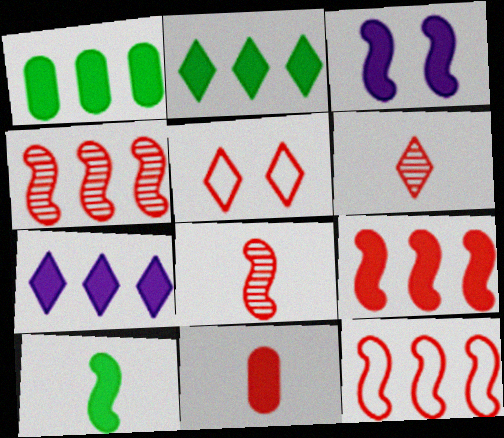[[1, 7, 9], 
[2, 3, 11], 
[3, 9, 10], 
[4, 5, 11], 
[4, 9, 12]]